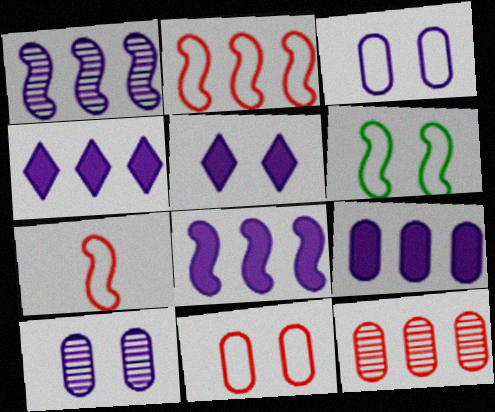[[4, 8, 9]]